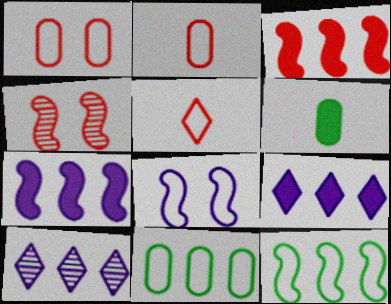[[3, 10, 11], 
[5, 8, 11]]